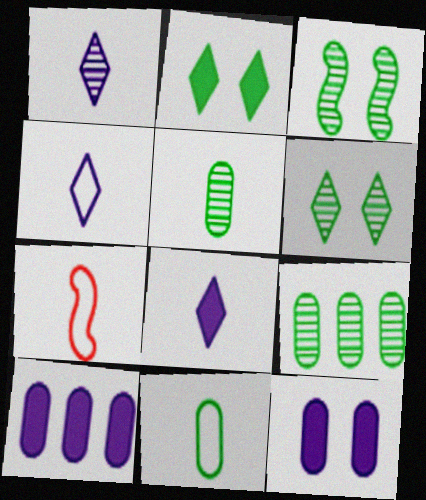[[1, 4, 8], 
[4, 7, 11], 
[5, 7, 8], 
[6, 7, 10]]